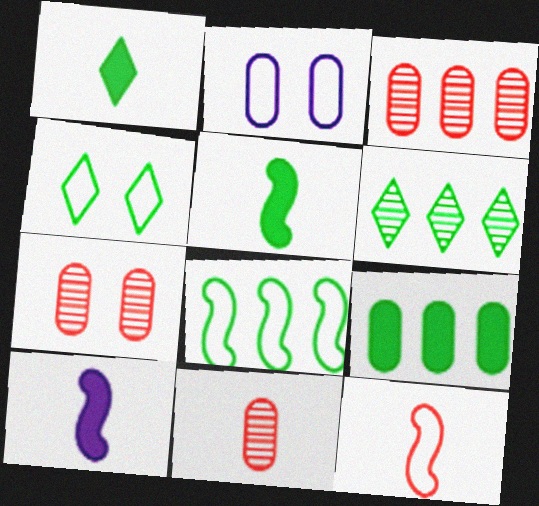[[1, 4, 6], 
[2, 9, 11], 
[3, 4, 10], 
[3, 7, 11], 
[6, 8, 9]]